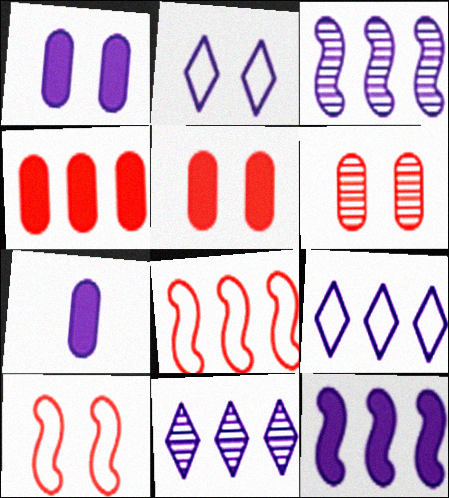[[2, 3, 7]]